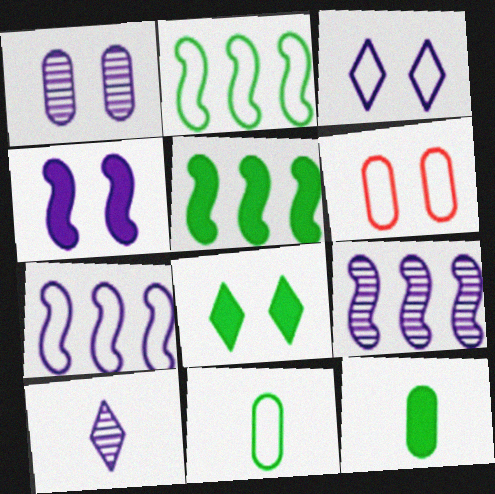[[1, 3, 4], 
[1, 9, 10], 
[5, 6, 10], 
[5, 8, 12]]